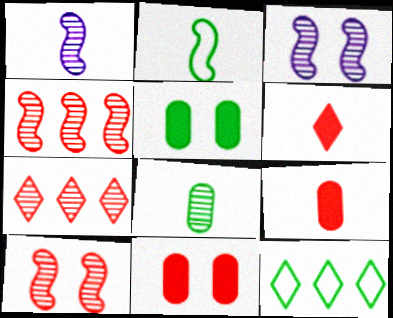[[1, 11, 12], 
[3, 7, 8], 
[3, 9, 12]]